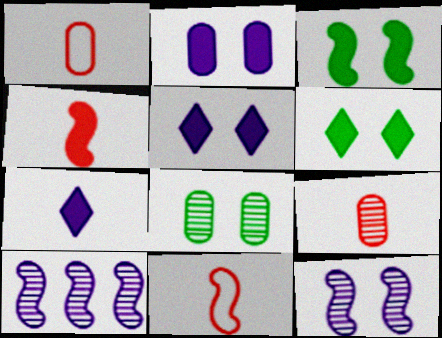[[1, 6, 10], 
[3, 10, 11]]